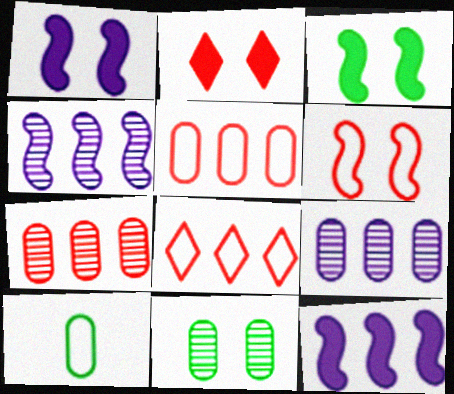[[2, 4, 10]]